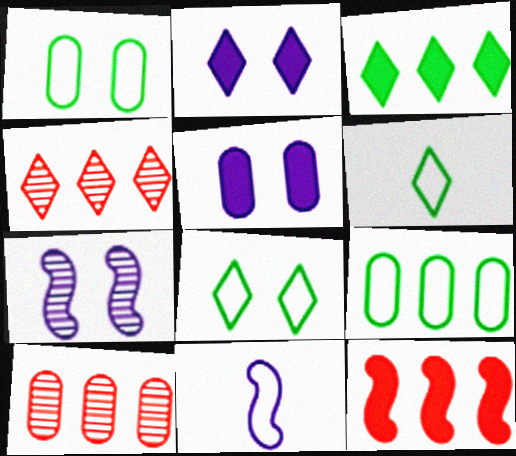[[2, 4, 6]]